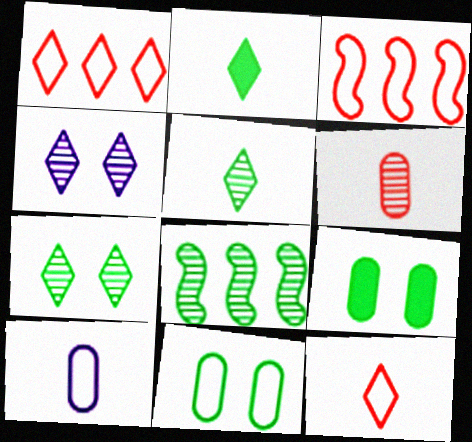[[1, 2, 4], 
[2, 8, 11], 
[4, 6, 8]]